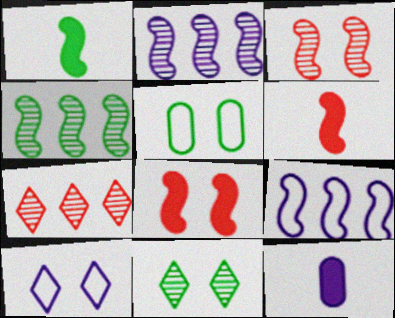[[1, 3, 9], 
[2, 10, 12]]